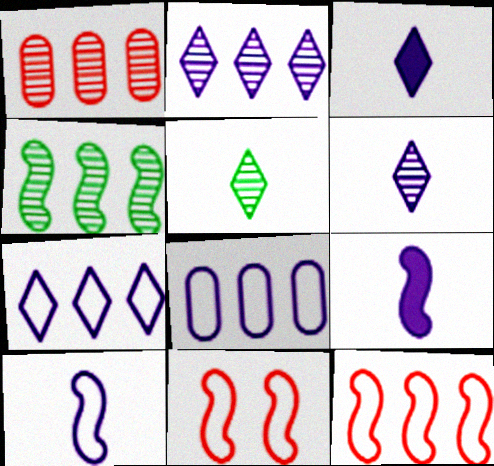[[1, 2, 4], 
[4, 9, 11]]